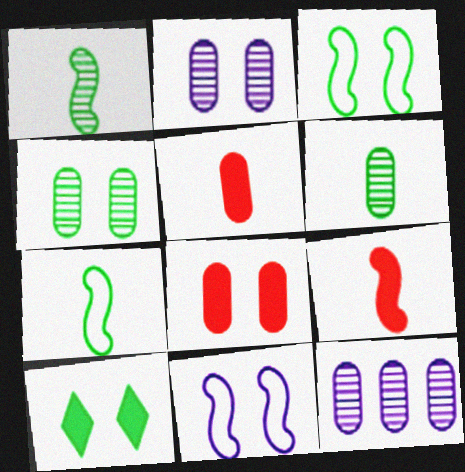[[3, 4, 10]]